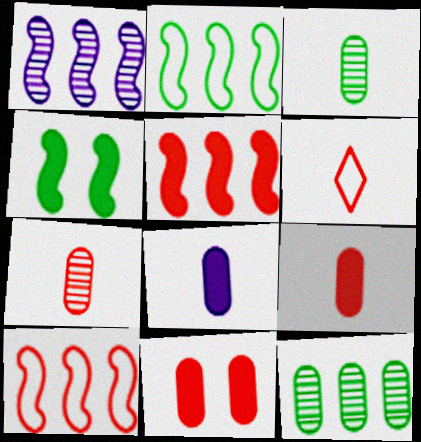[[1, 2, 5]]